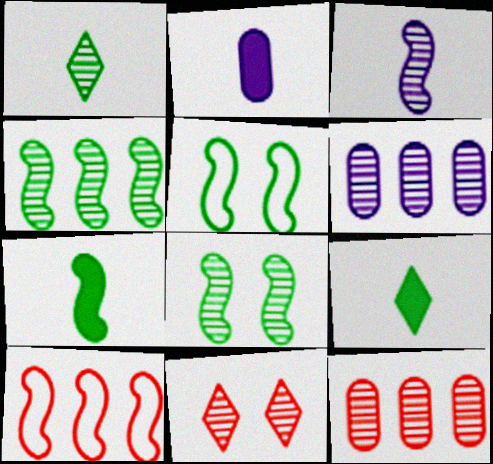[[4, 5, 7]]